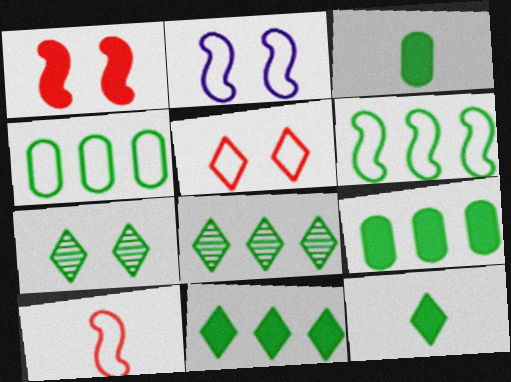[[2, 6, 10], 
[3, 6, 7], 
[6, 8, 9]]